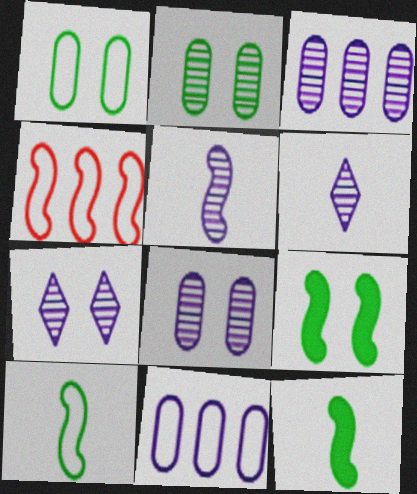[[3, 5, 7], 
[4, 5, 9]]